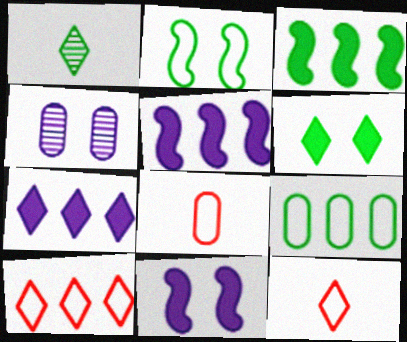[[3, 4, 12]]